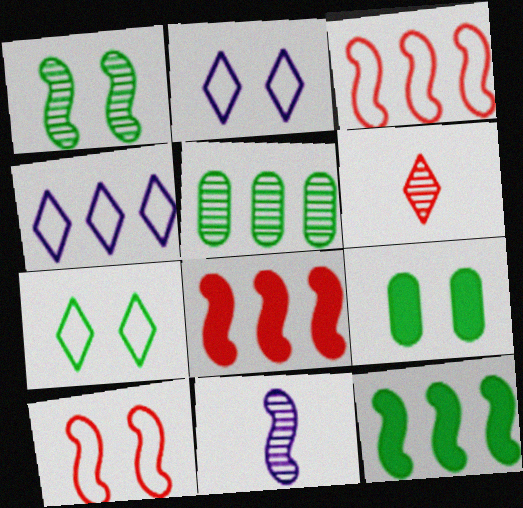[[1, 7, 9], 
[4, 5, 8], 
[10, 11, 12]]